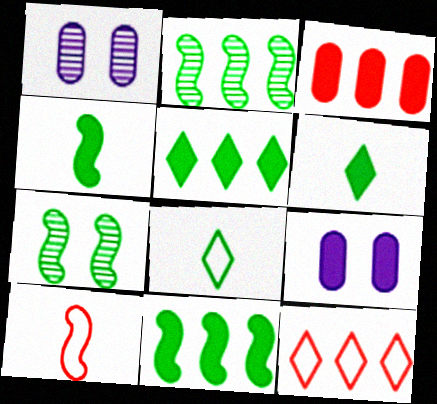[[1, 4, 12], 
[1, 5, 10]]